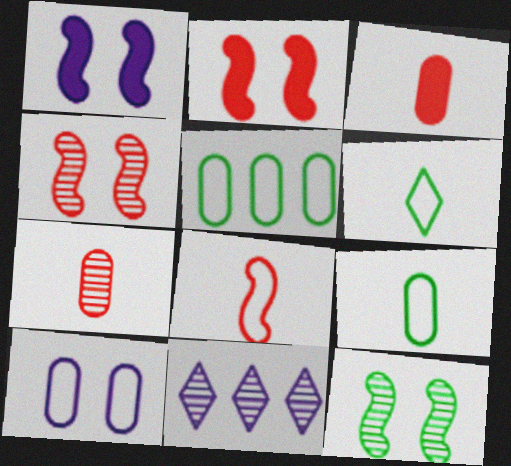[[2, 9, 11], 
[7, 11, 12]]